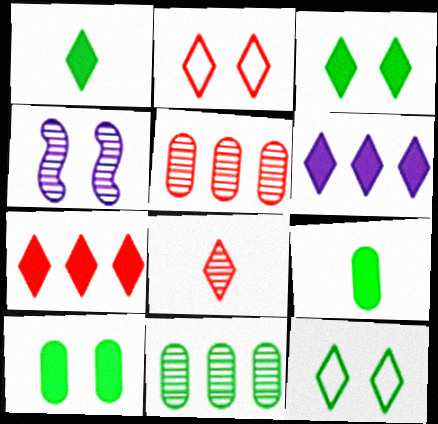[[2, 4, 10], 
[2, 7, 8], 
[4, 8, 11], 
[6, 8, 12]]